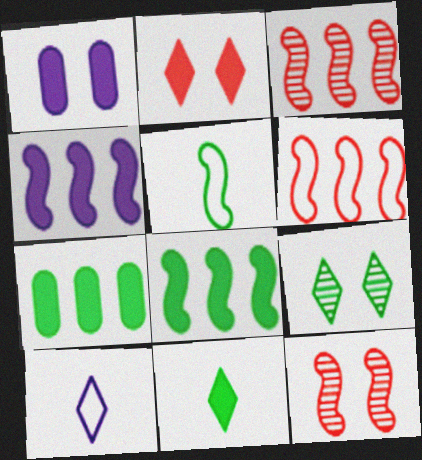[[4, 5, 12], 
[5, 7, 9], 
[7, 10, 12]]